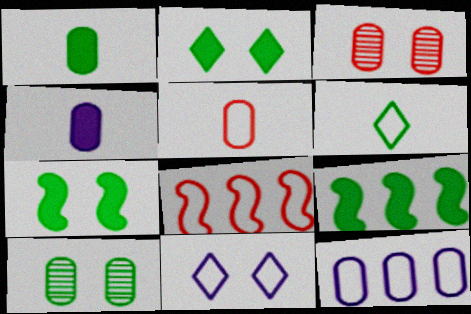[[1, 2, 9], 
[1, 3, 12], 
[3, 7, 11], 
[6, 9, 10]]